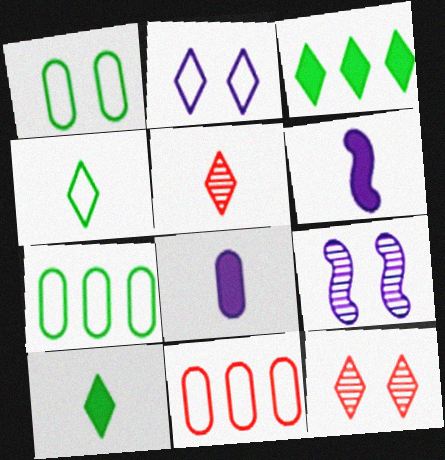[[2, 3, 5], 
[6, 7, 12], 
[9, 10, 11]]